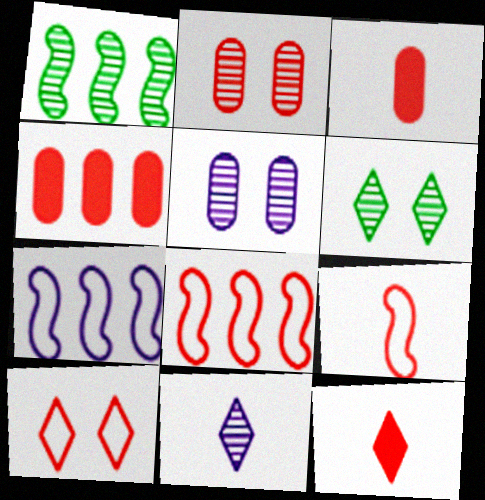[[1, 2, 11], 
[2, 8, 12], 
[3, 6, 7]]